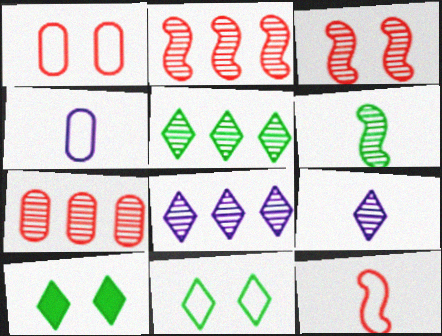[[2, 4, 10]]